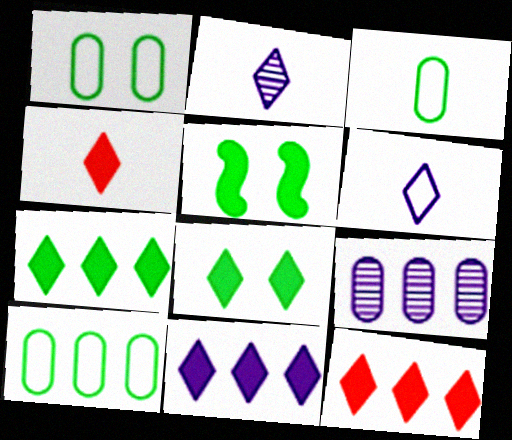[[1, 3, 10], 
[4, 8, 11], 
[7, 11, 12]]